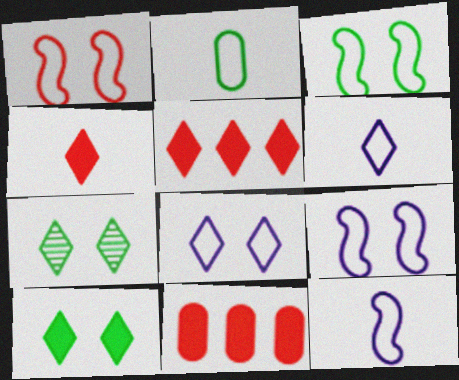[[1, 3, 9], 
[5, 6, 7], 
[7, 11, 12]]